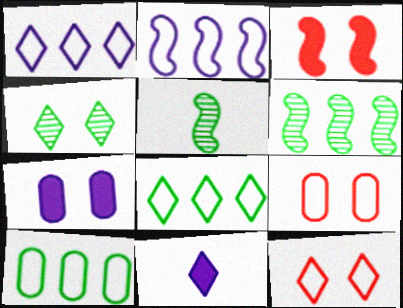[[2, 3, 5], 
[6, 9, 11]]